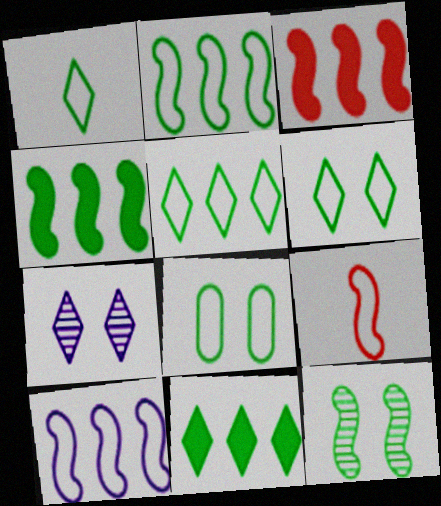[[1, 2, 8], 
[1, 5, 6]]